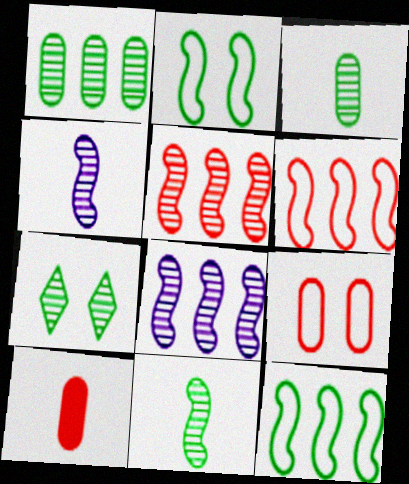[[1, 7, 11]]